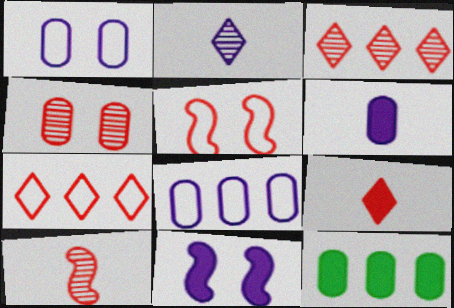[[2, 5, 12], 
[2, 8, 11], 
[3, 4, 10], 
[9, 11, 12]]